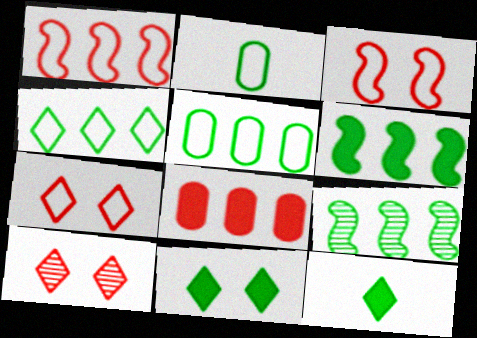[[2, 9, 11]]